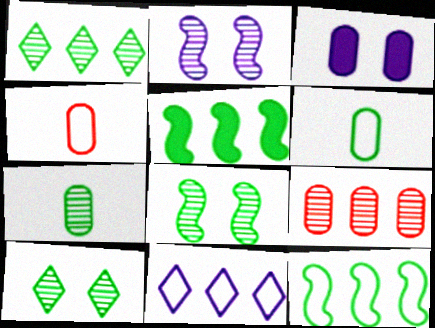[[1, 7, 8], 
[3, 6, 9], 
[5, 6, 10], 
[5, 9, 11]]